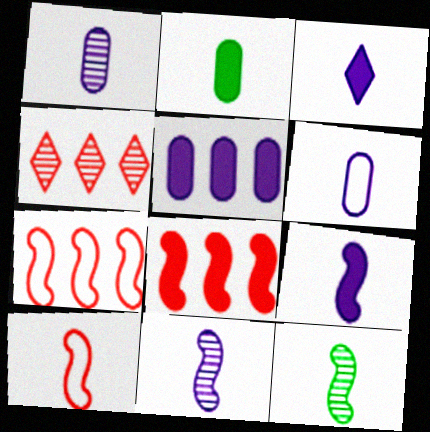[[3, 6, 11], 
[9, 10, 12]]